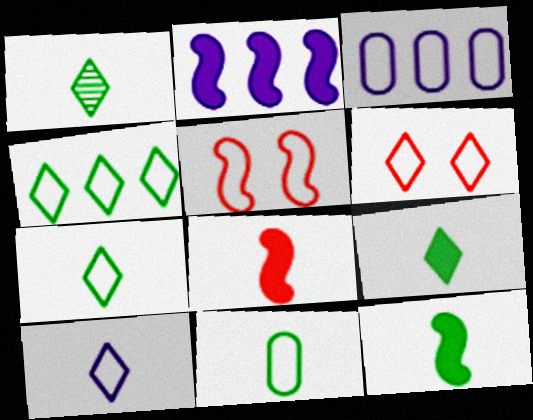[[1, 7, 9], 
[1, 11, 12], 
[3, 5, 7], 
[4, 6, 10]]